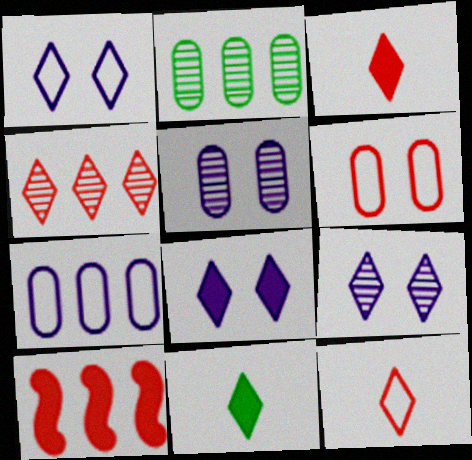[[1, 4, 11], 
[1, 8, 9]]